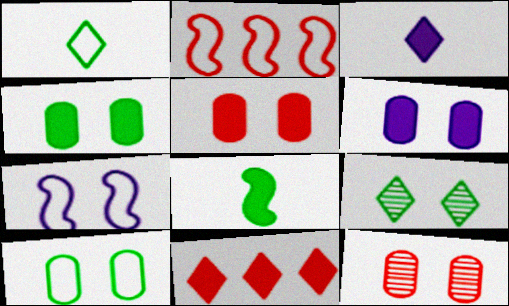[[4, 5, 6], 
[5, 7, 9], 
[6, 8, 11], 
[6, 10, 12]]